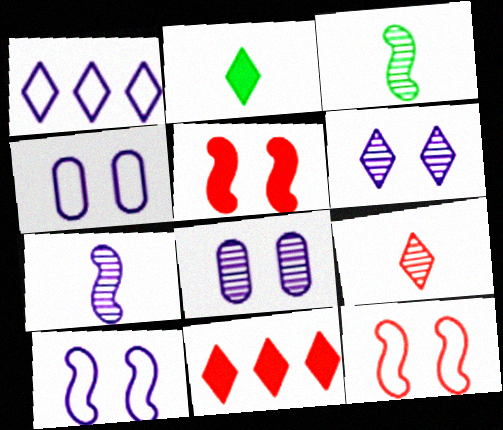[[3, 4, 11]]